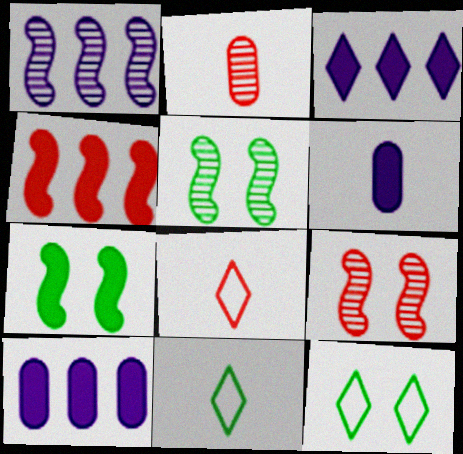[[5, 8, 10], 
[9, 10, 11]]